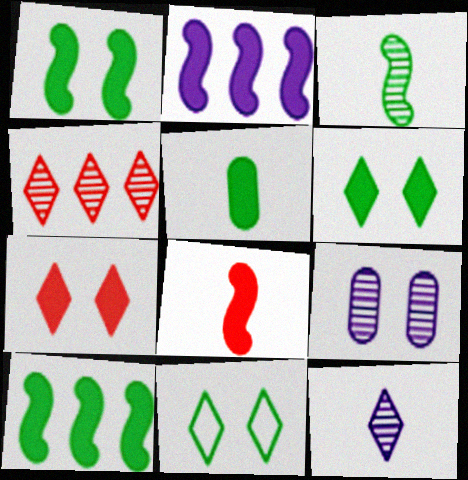[[1, 2, 8], 
[2, 5, 7], 
[3, 4, 9], 
[5, 6, 10]]